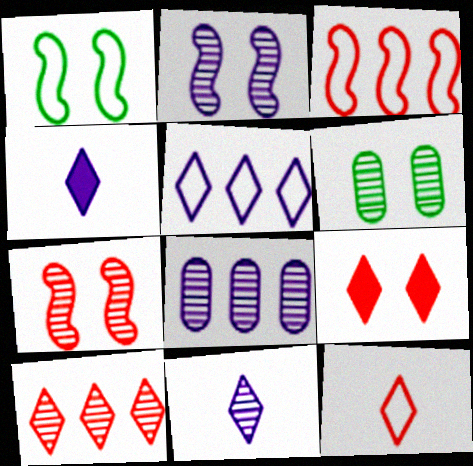[[2, 8, 11], 
[3, 4, 6], 
[9, 10, 12]]